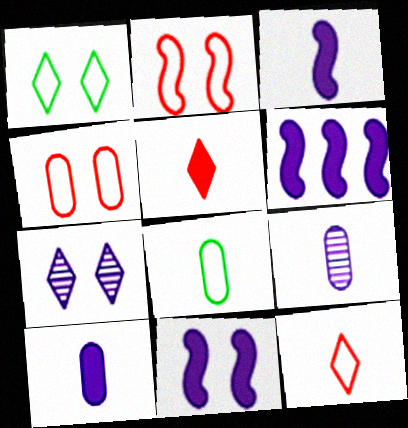[[3, 6, 11]]